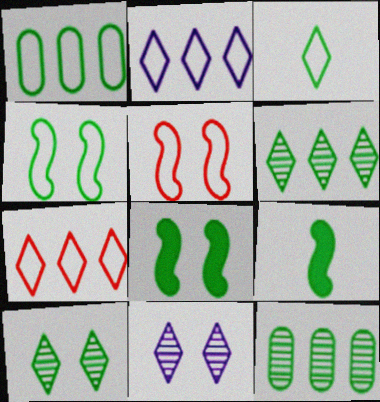[[1, 3, 4], 
[1, 9, 10], 
[3, 8, 12]]